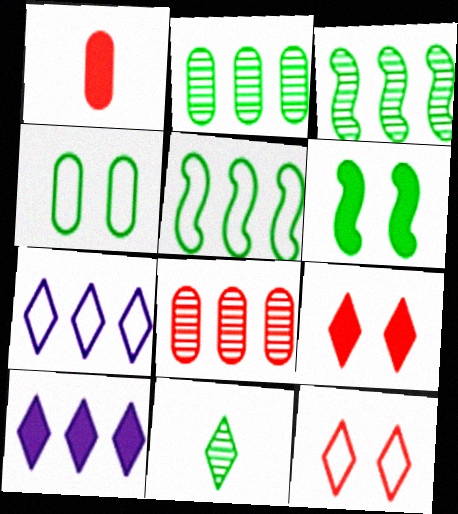[[1, 6, 10], 
[5, 8, 10], 
[7, 9, 11], 
[10, 11, 12]]